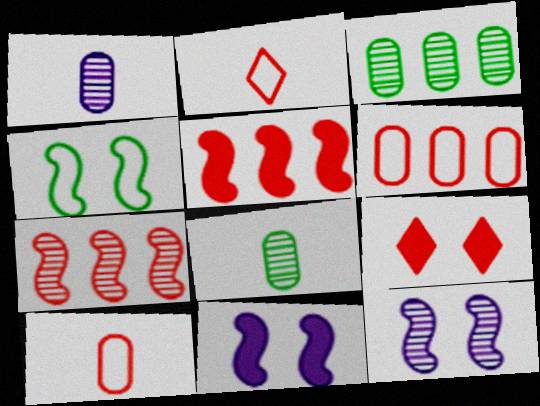[[2, 3, 11], 
[7, 9, 10]]